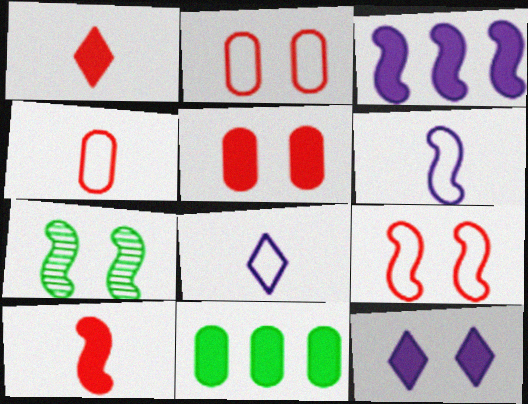[[2, 7, 12], 
[10, 11, 12]]